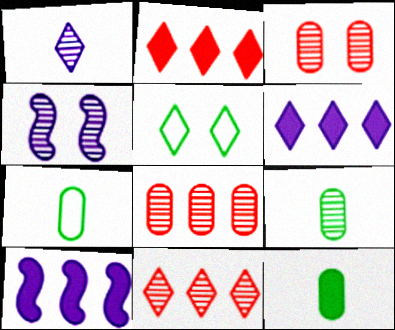[[1, 2, 5], 
[2, 4, 7], 
[4, 9, 11], 
[7, 9, 12]]